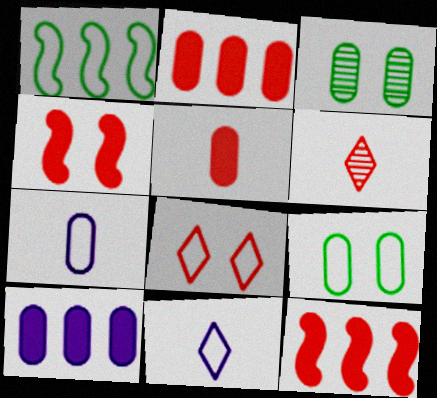[[1, 7, 8], 
[2, 3, 7], 
[3, 11, 12]]